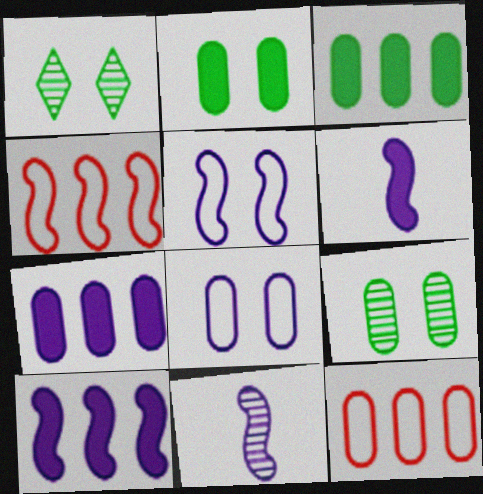[[1, 6, 12], 
[5, 10, 11]]